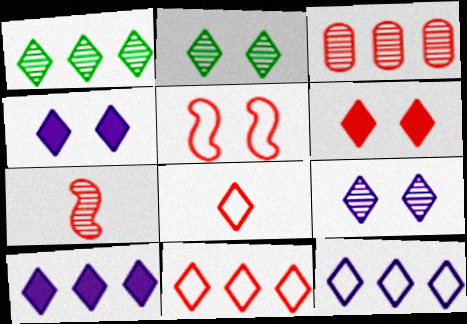[[1, 4, 8], 
[1, 10, 11], 
[2, 8, 10]]